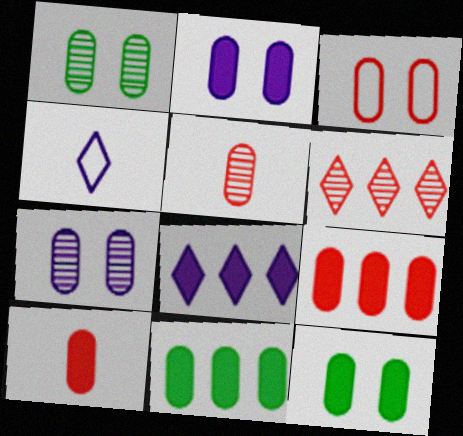[[1, 2, 3], 
[2, 10, 11], 
[3, 5, 9], 
[3, 7, 12]]